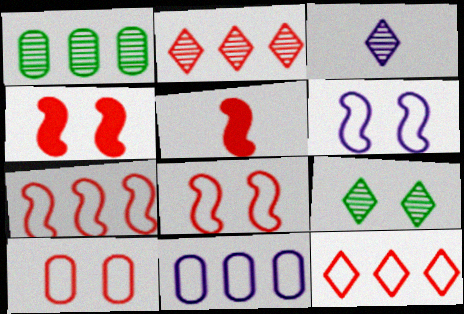[[2, 3, 9], 
[2, 5, 10], 
[5, 9, 11]]